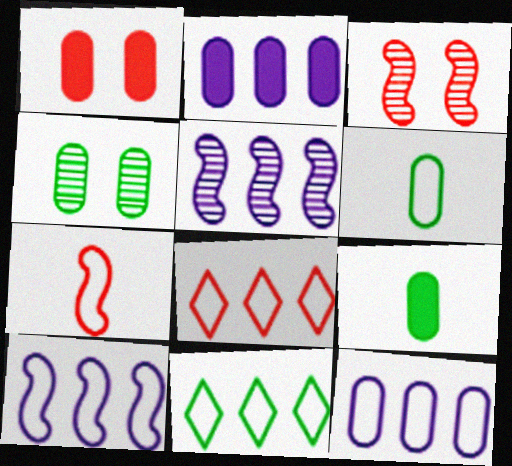[[1, 2, 9]]